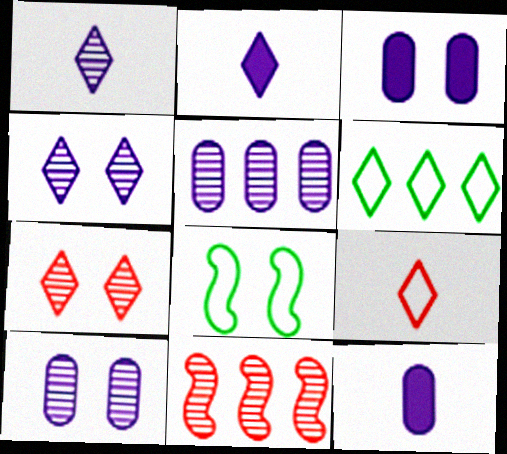[[2, 6, 7], 
[3, 7, 8]]